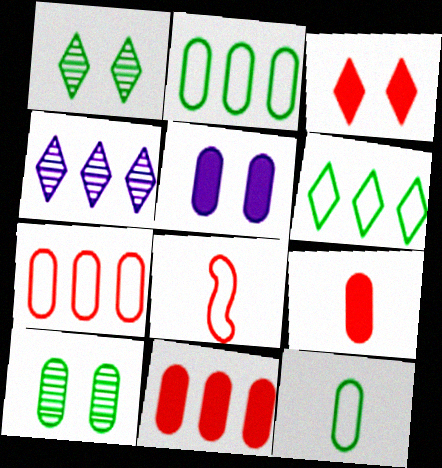[]